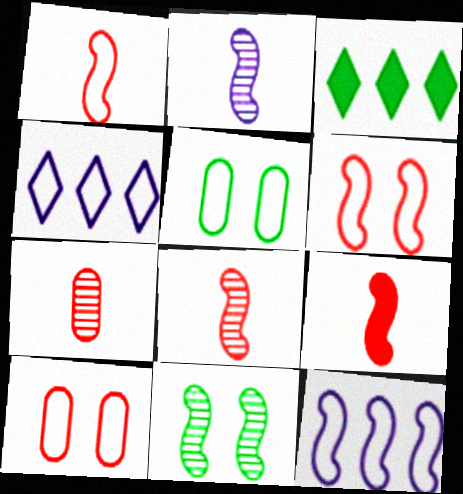[[1, 4, 5], 
[1, 8, 9], 
[2, 3, 10], 
[9, 11, 12]]